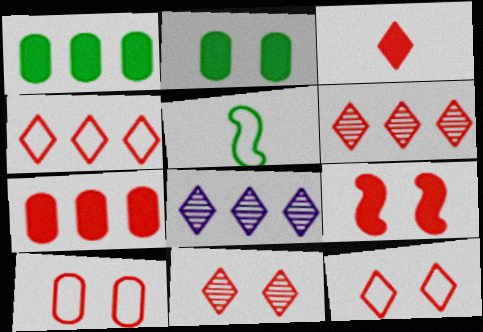[[3, 4, 11], 
[3, 6, 12], 
[3, 7, 9], 
[9, 10, 11]]